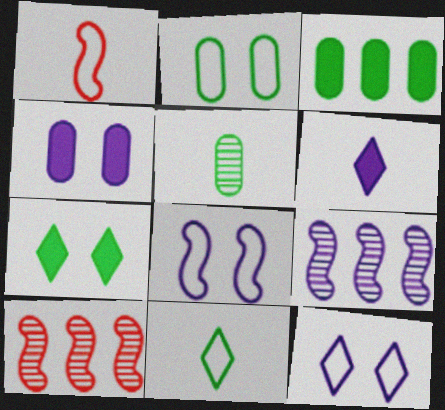[[1, 5, 6], 
[2, 3, 5], 
[2, 6, 10], 
[4, 10, 11]]